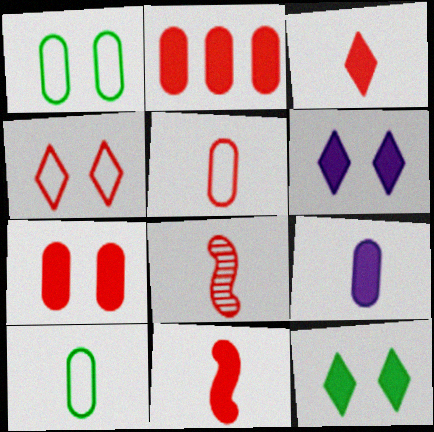[[2, 4, 8], 
[3, 5, 8]]